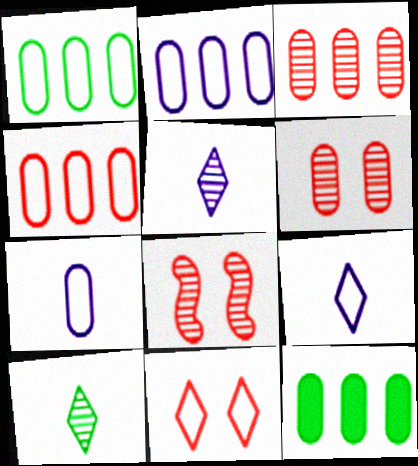[[1, 2, 4], 
[2, 3, 12], 
[6, 7, 12], 
[8, 9, 12]]